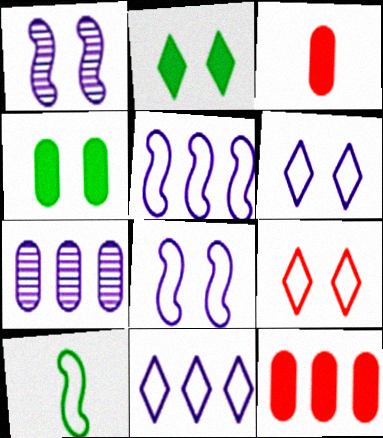[[1, 4, 9]]